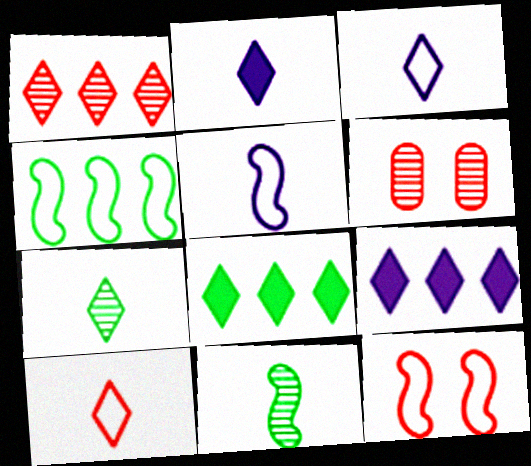[[2, 4, 6], 
[2, 7, 10], 
[4, 5, 12], 
[5, 6, 8]]